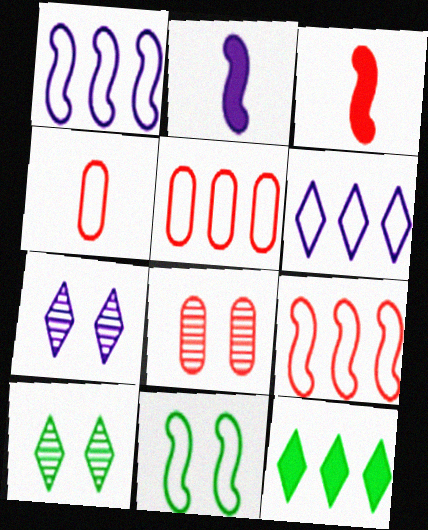[[2, 5, 10], 
[4, 6, 11]]